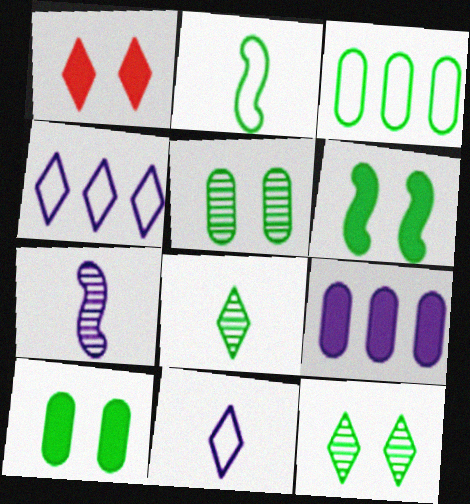[[1, 3, 7], 
[1, 4, 8], 
[3, 6, 8]]